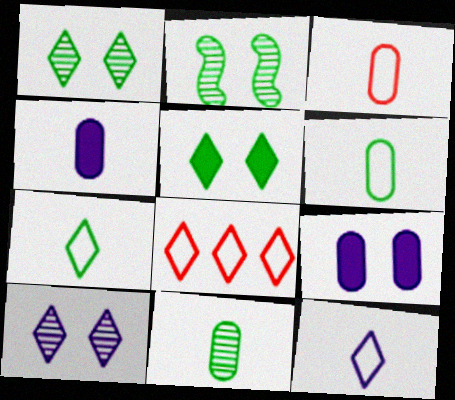[[2, 4, 8], 
[3, 4, 11]]